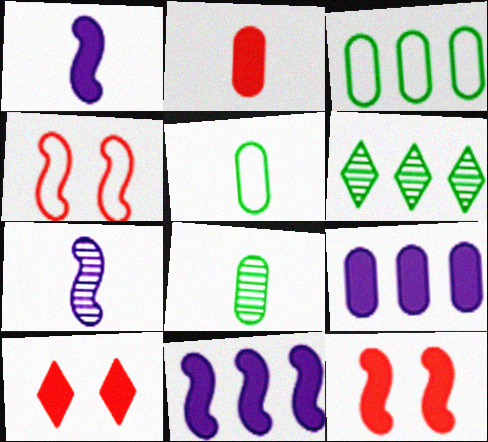[[3, 7, 10]]